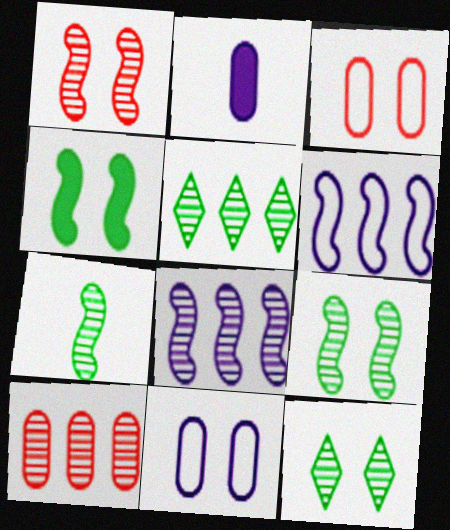[[1, 7, 8], 
[5, 8, 10]]